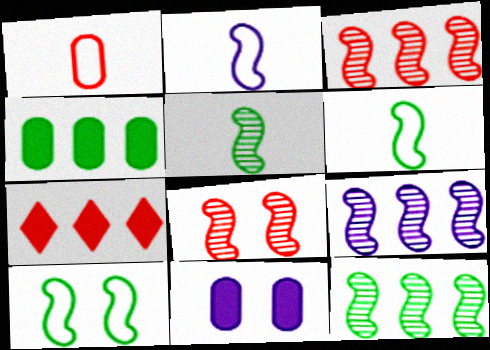[[1, 7, 8], 
[3, 9, 12], 
[5, 8, 9]]